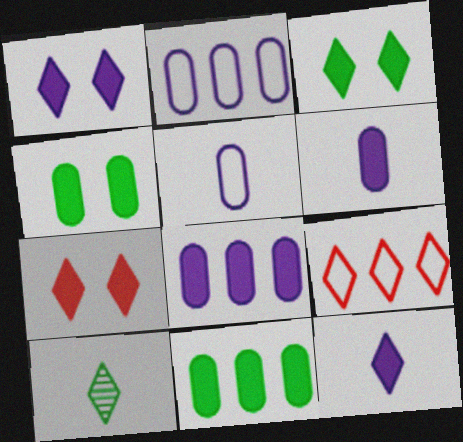[[1, 3, 7], 
[1, 9, 10]]